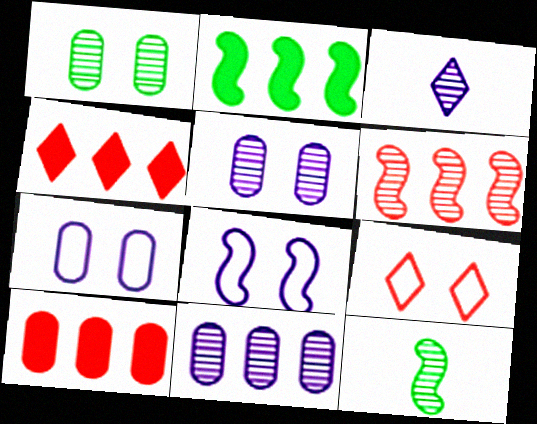[[1, 3, 6], 
[4, 7, 12]]